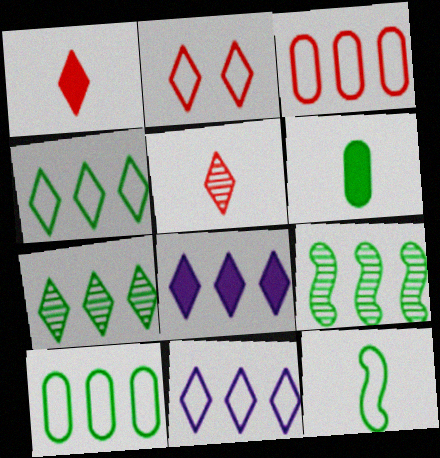[[3, 8, 9]]